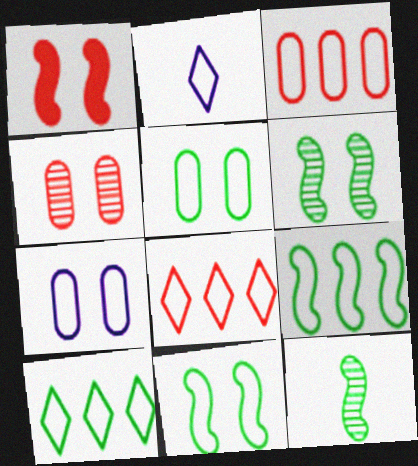[[2, 3, 11]]